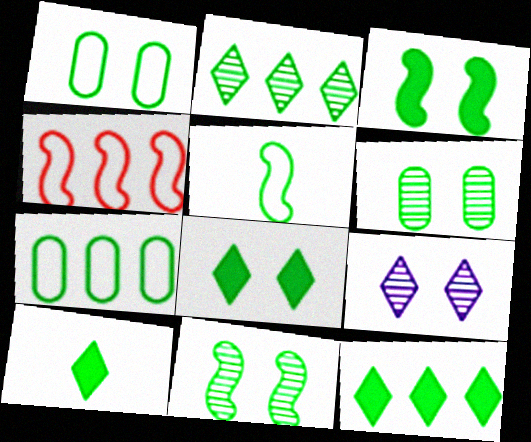[[1, 8, 11], 
[5, 6, 12], 
[7, 10, 11], 
[8, 10, 12]]